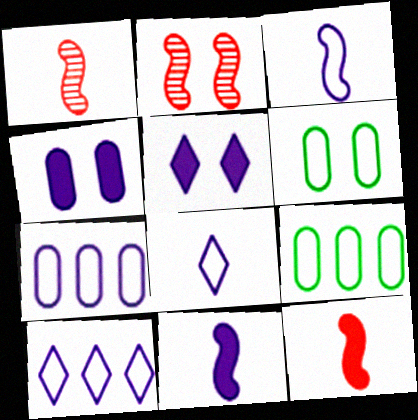[[1, 5, 9], 
[2, 5, 6]]